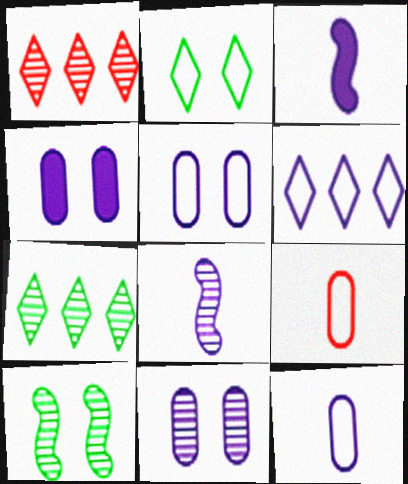[[3, 6, 11], 
[4, 5, 11], 
[4, 6, 8]]